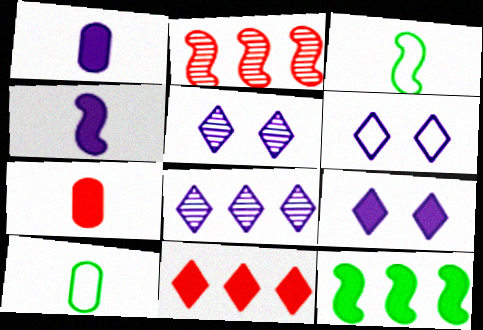[[2, 9, 10], 
[5, 6, 9], 
[7, 9, 12]]